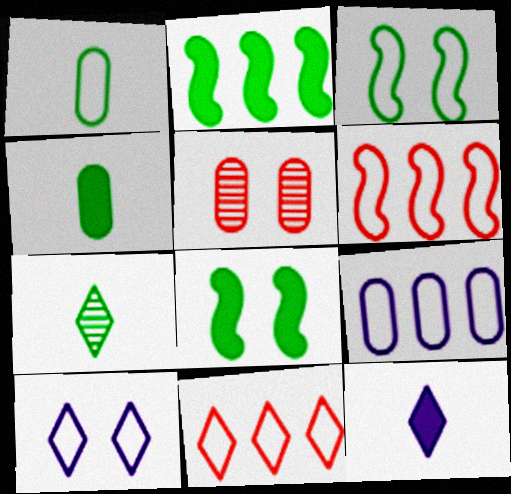[[1, 6, 10], 
[4, 5, 9], 
[5, 8, 10]]